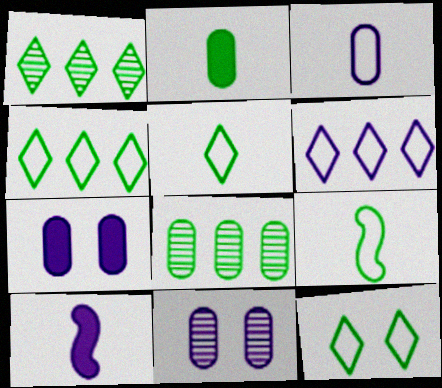[[4, 5, 12], 
[6, 10, 11]]